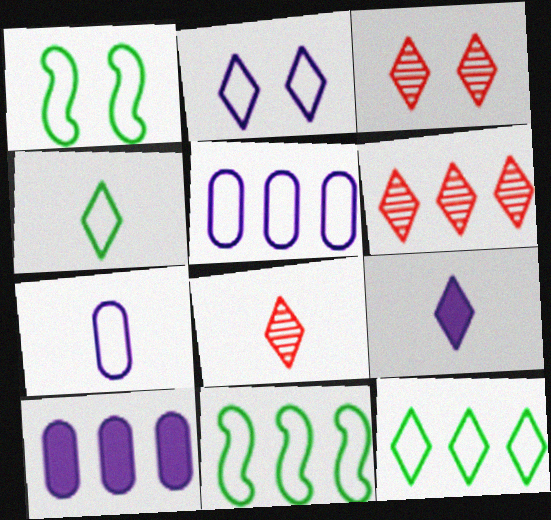[[1, 8, 10], 
[3, 6, 8], 
[3, 9, 12], 
[4, 8, 9], 
[6, 10, 11]]